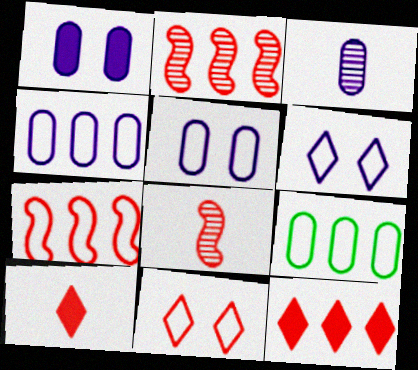[[1, 3, 4]]